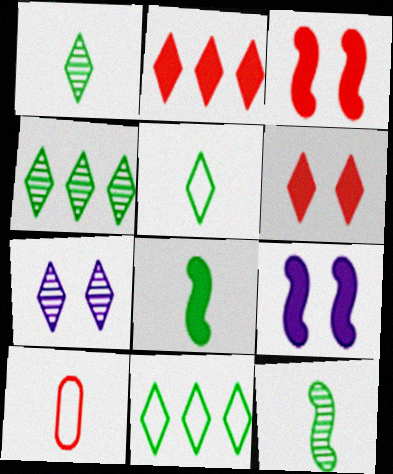[[2, 5, 7], 
[4, 9, 10]]